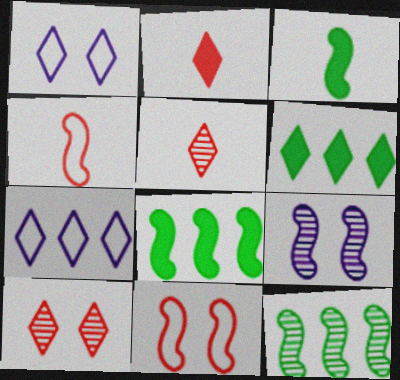[[1, 5, 6], 
[4, 8, 9]]